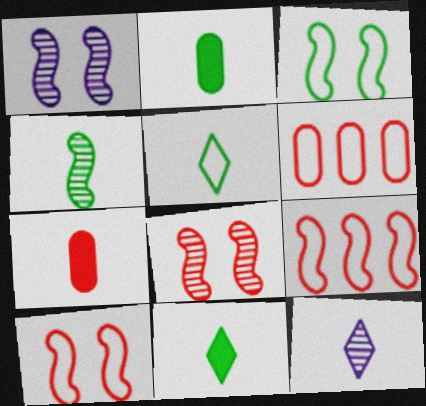[[1, 6, 11], 
[2, 4, 5]]